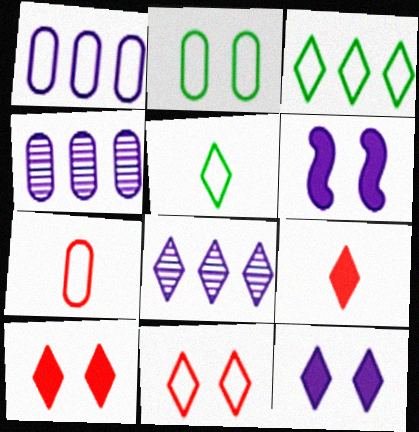[[1, 2, 7], 
[5, 8, 10]]